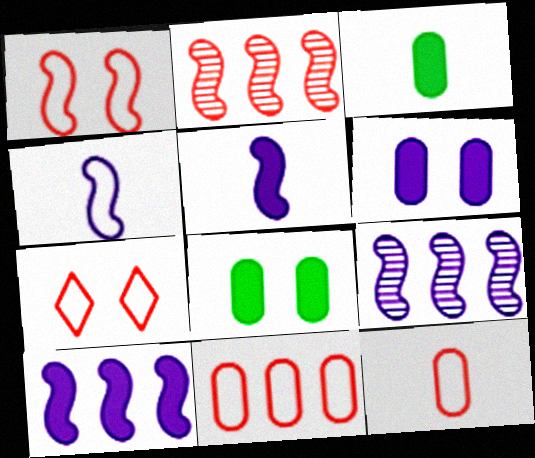[[3, 7, 9]]